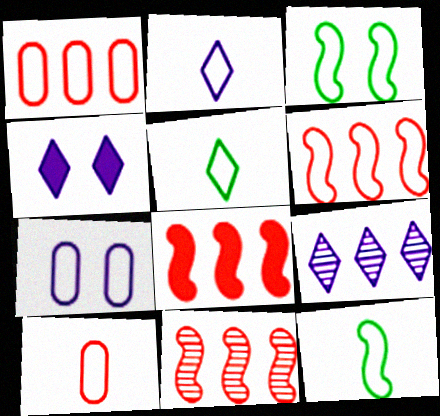[[1, 2, 3], 
[2, 4, 9], 
[2, 10, 12], 
[5, 6, 7], 
[6, 8, 11]]